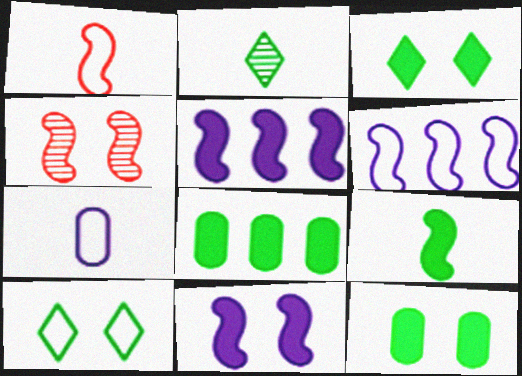[[3, 8, 9], 
[4, 6, 9]]